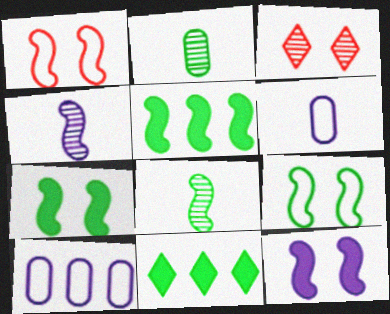[[1, 4, 5], 
[2, 9, 11], 
[3, 5, 6], 
[5, 8, 9]]